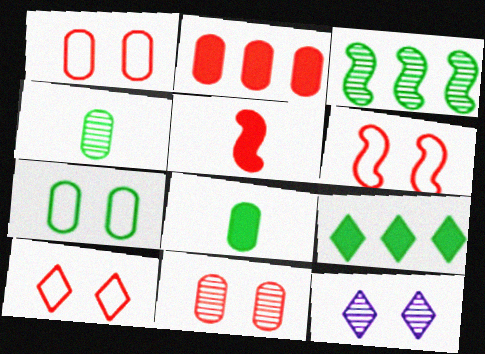[[1, 6, 10]]